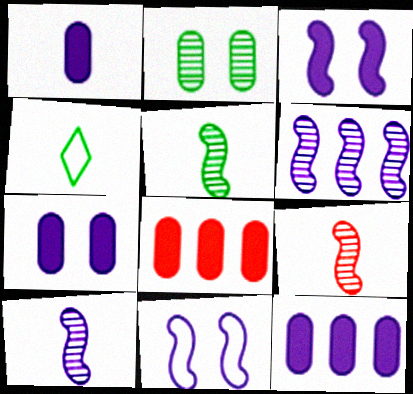[[1, 4, 9], 
[1, 7, 12], 
[5, 9, 10]]